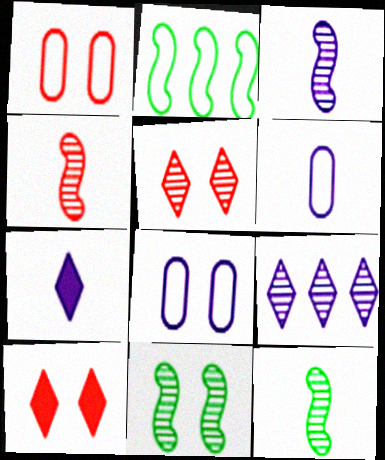[[3, 4, 12], 
[3, 6, 7], 
[8, 10, 11]]